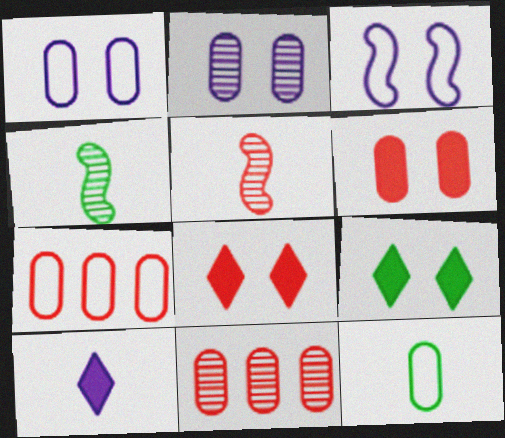[[1, 7, 12], 
[5, 7, 8], 
[5, 10, 12]]